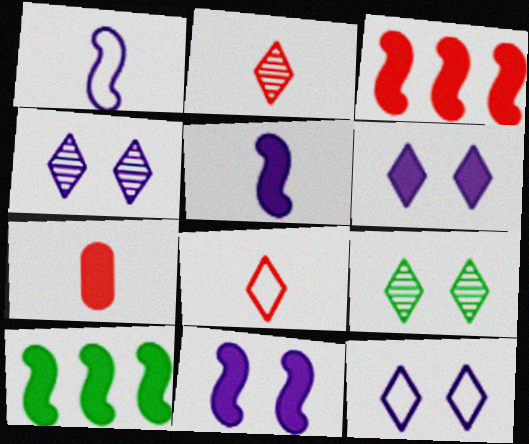[[4, 6, 12], 
[6, 7, 10]]